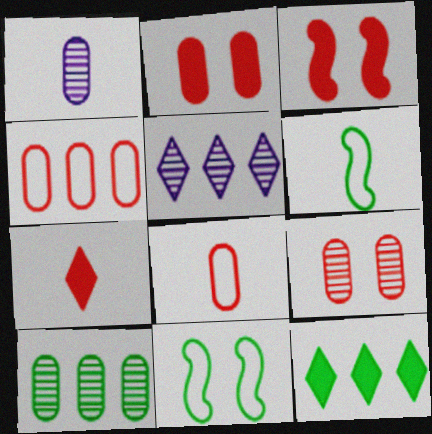[[1, 6, 7], 
[1, 9, 10], 
[2, 5, 6]]